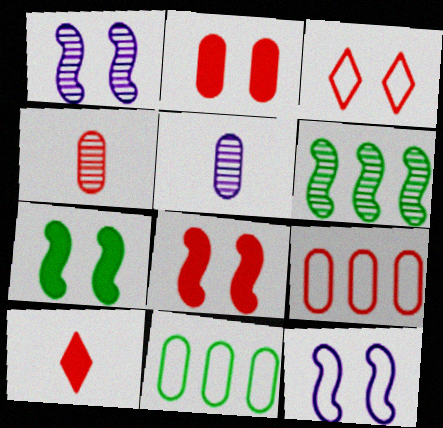[[1, 10, 11], 
[2, 4, 9], 
[2, 5, 11]]